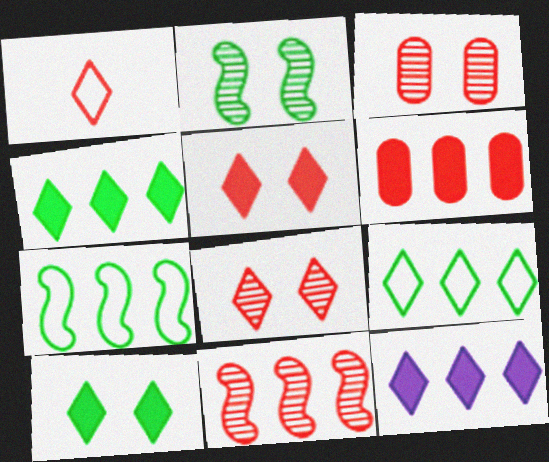[]